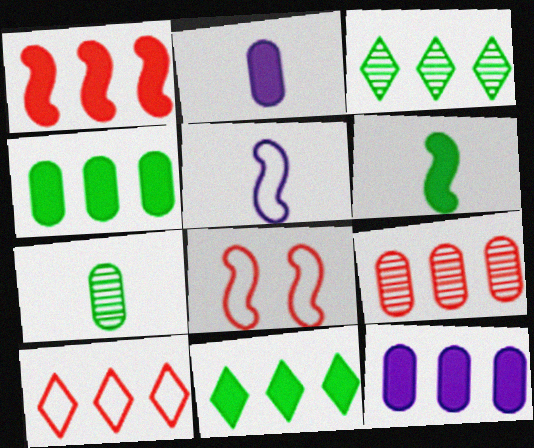[[1, 9, 10], 
[1, 11, 12], 
[2, 3, 8]]